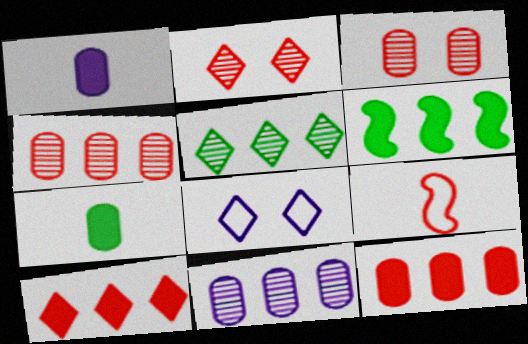[[2, 9, 12], 
[3, 9, 10]]